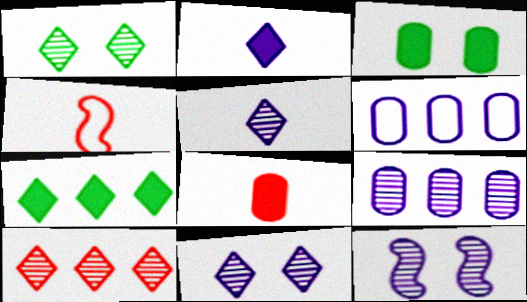[[1, 5, 10], 
[2, 6, 12], 
[5, 9, 12]]